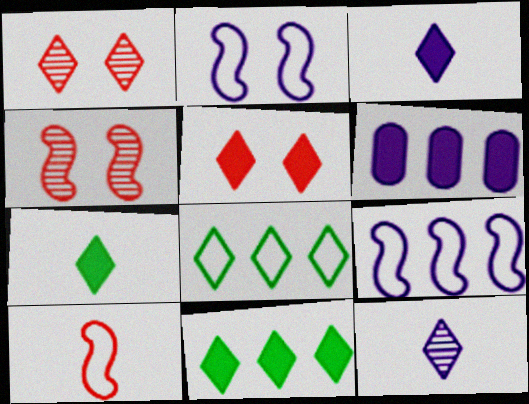[[1, 3, 8], 
[2, 6, 12], 
[3, 5, 11], 
[5, 8, 12]]